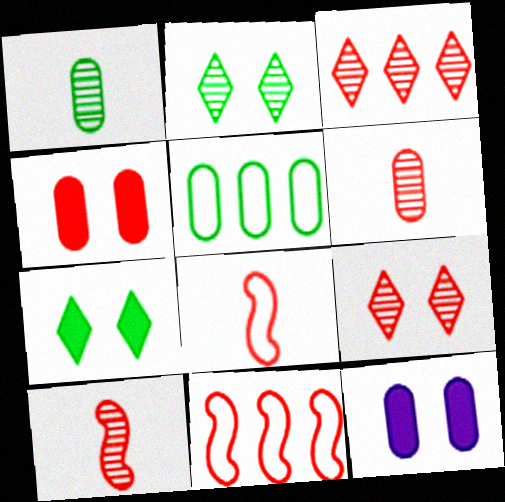[[3, 4, 8], 
[5, 6, 12]]